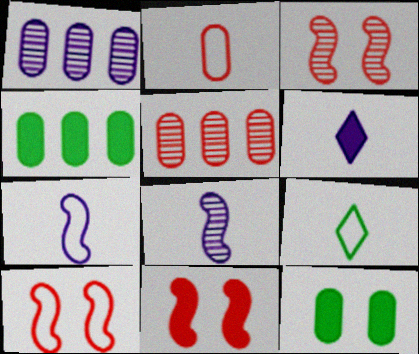[[1, 2, 12], 
[1, 9, 11], 
[2, 7, 9], 
[3, 10, 11], 
[4, 6, 11]]